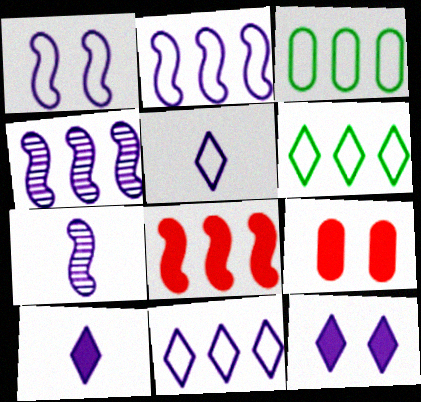[[6, 7, 9]]